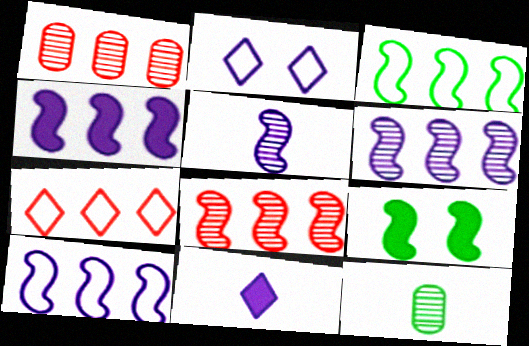[[3, 4, 8], 
[4, 6, 10]]